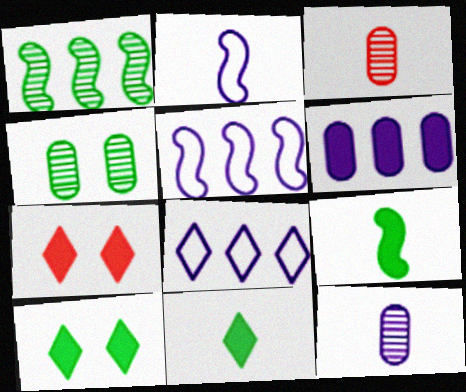[[2, 3, 11], 
[3, 5, 10], 
[6, 7, 9]]